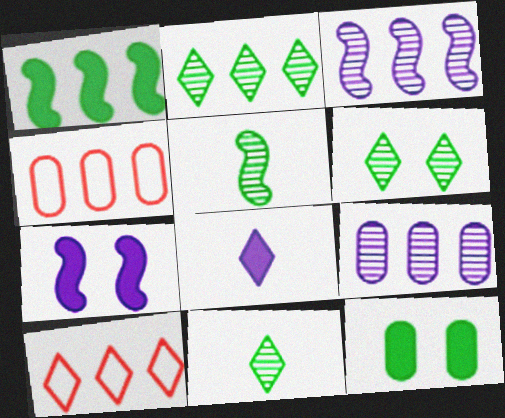[[1, 9, 10], 
[2, 6, 11], 
[4, 7, 11], 
[6, 8, 10]]